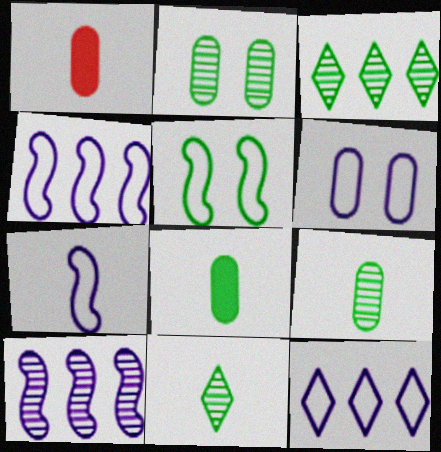[[1, 7, 11], 
[3, 5, 8], 
[6, 7, 12]]